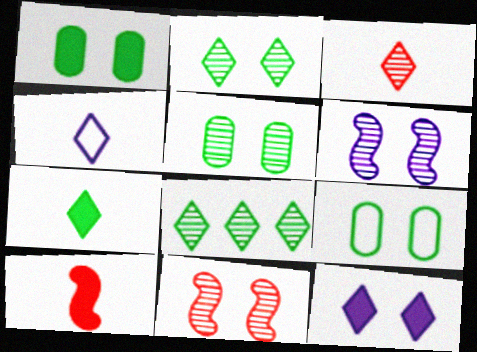[[1, 5, 9], 
[3, 4, 7], 
[9, 11, 12]]